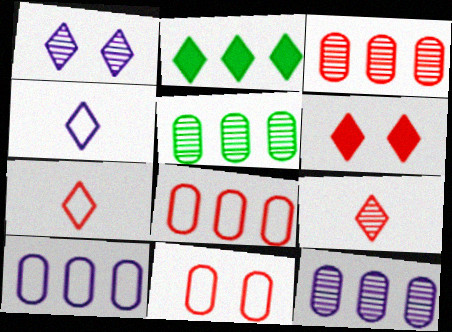[[1, 2, 7], 
[3, 5, 12]]